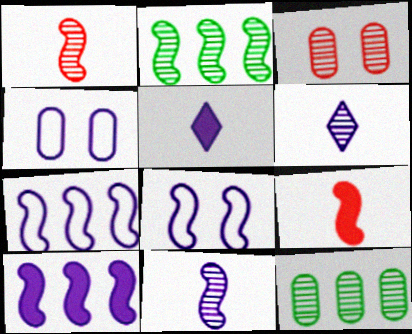[[2, 3, 6], 
[2, 8, 9], 
[4, 6, 10], 
[8, 10, 11]]